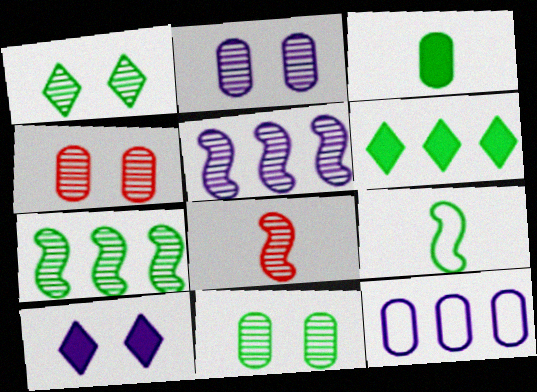[[2, 4, 11], 
[3, 4, 12], 
[6, 9, 11]]